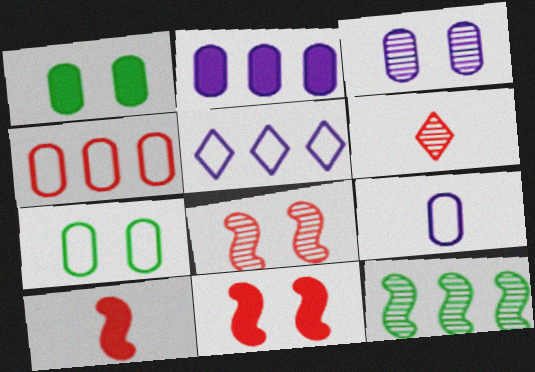[[2, 3, 9], 
[3, 6, 12], 
[4, 6, 11], 
[4, 7, 9]]